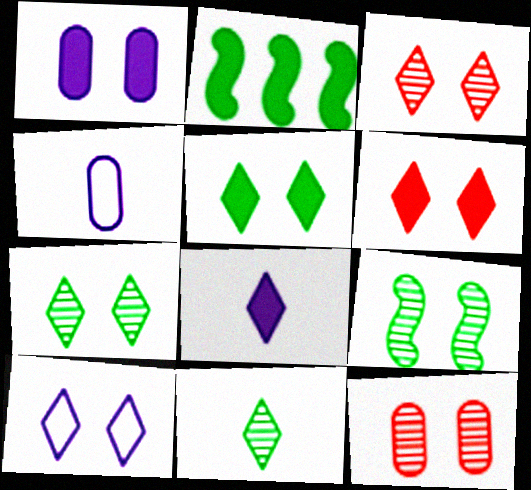[[2, 3, 4], 
[3, 5, 10], 
[6, 7, 10]]